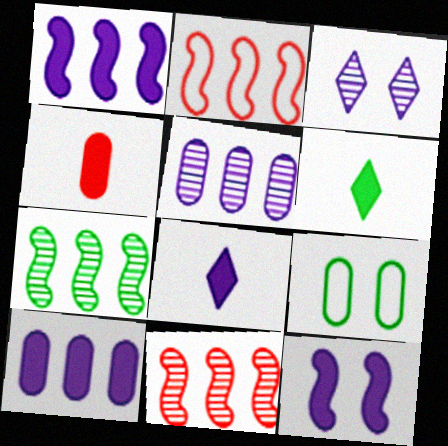[[1, 2, 7], 
[4, 5, 9], 
[6, 7, 9], 
[8, 9, 11], 
[8, 10, 12]]